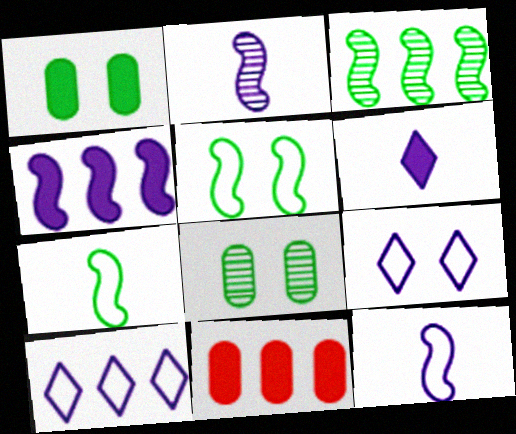[[3, 10, 11]]